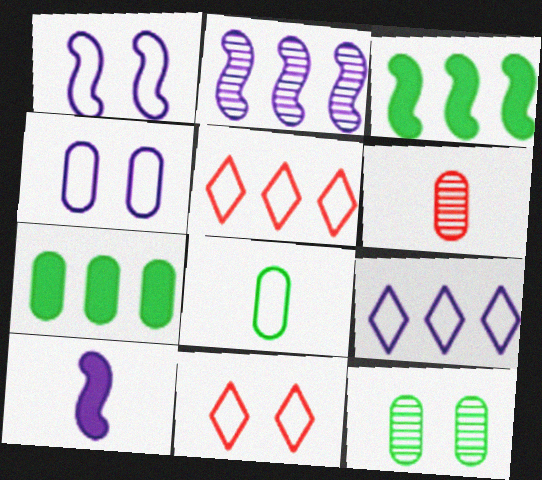[[1, 2, 10], 
[1, 5, 8], 
[2, 5, 7], 
[4, 6, 7], 
[5, 10, 12], 
[7, 8, 12]]